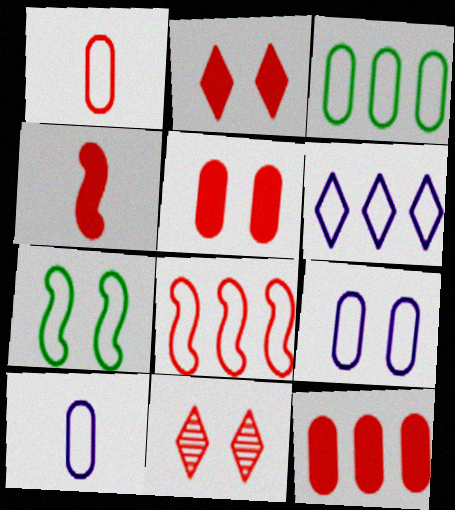[[1, 3, 9], 
[1, 6, 7], 
[2, 4, 12], 
[3, 6, 8]]